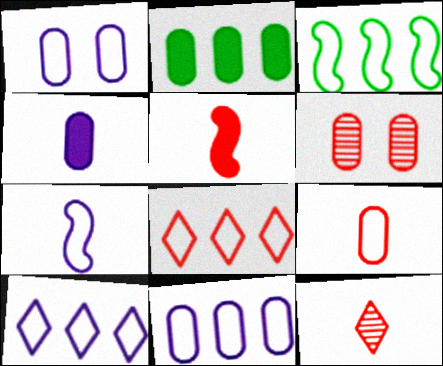[[1, 7, 10], 
[3, 8, 11], 
[5, 6, 8], 
[5, 9, 12]]